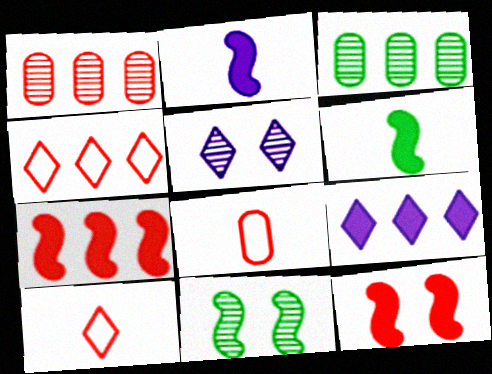[[1, 4, 7], 
[1, 10, 12], 
[8, 9, 11]]